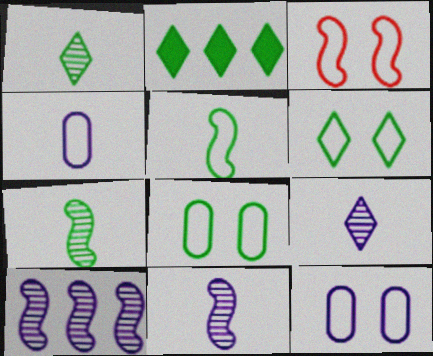[[1, 2, 6], 
[2, 7, 8], 
[3, 6, 12]]